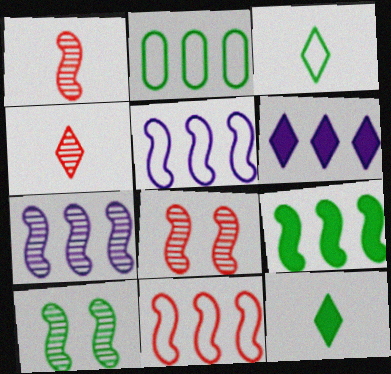[[1, 7, 10], 
[2, 10, 12], 
[7, 9, 11]]